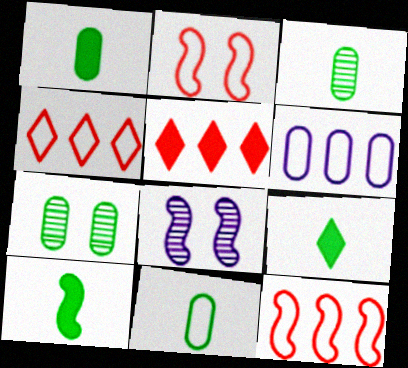[[1, 3, 11], 
[1, 4, 8], 
[1, 9, 10], 
[5, 8, 11], 
[8, 10, 12]]